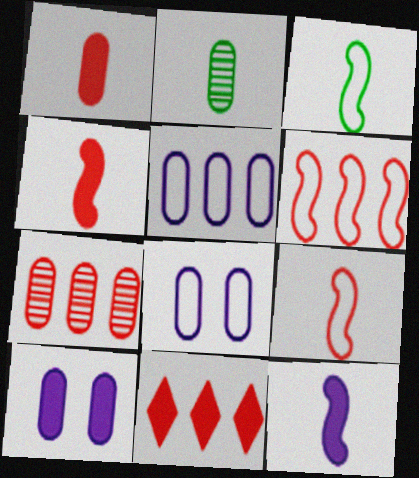[[6, 7, 11]]